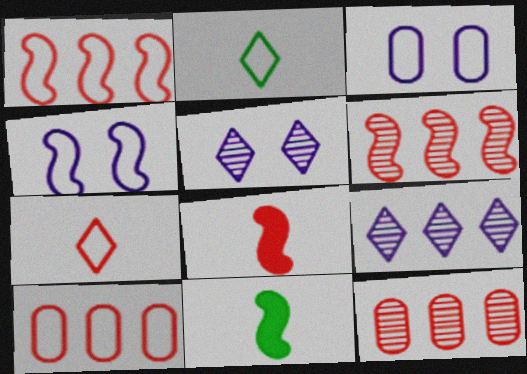[[1, 2, 3], 
[2, 4, 10], 
[4, 6, 11], 
[5, 10, 11]]